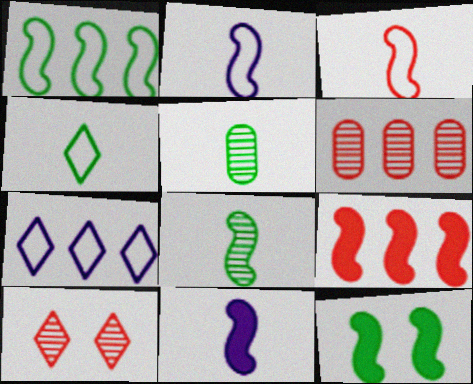[[1, 8, 12], 
[3, 8, 11], 
[9, 11, 12]]